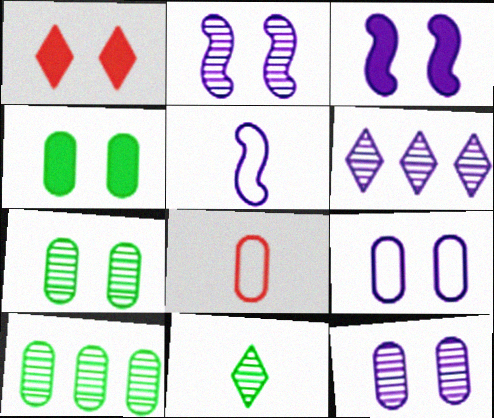[[1, 3, 4], 
[1, 5, 10]]